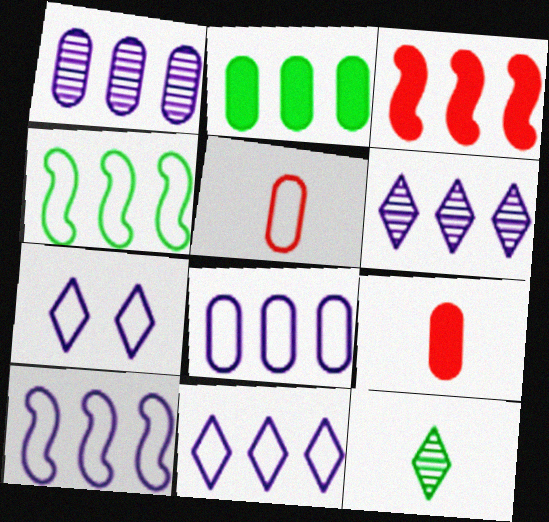[[4, 5, 7], 
[8, 10, 11]]